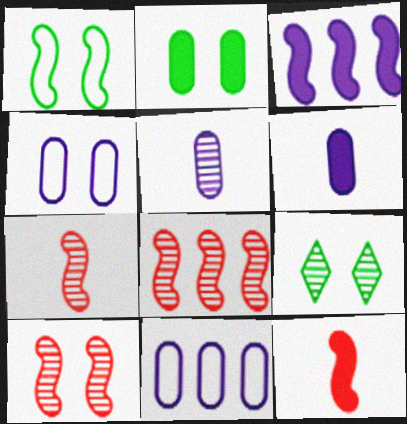[[1, 2, 9], 
[1, 3, 7], 
[5, 8, 9], 
[7, 8, 10], 
[9, 11, 12]]